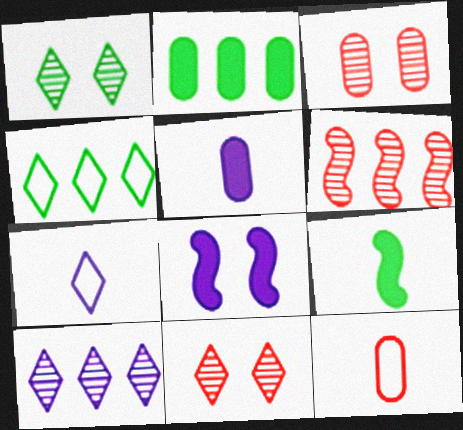[]